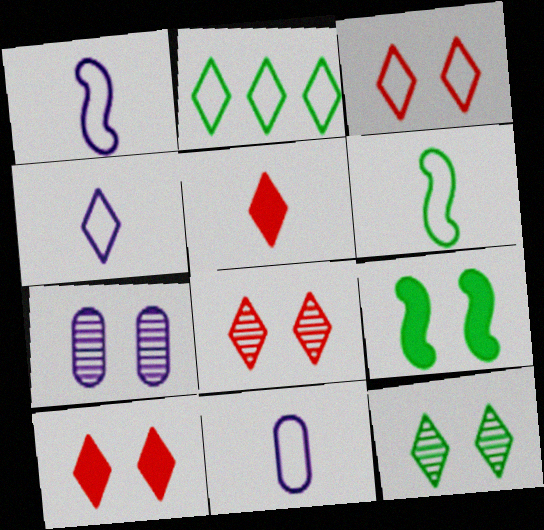[[1, 4, 11], 
[2, 3, 4], 
[3, 7, 9], 
[3, 8, 10]]